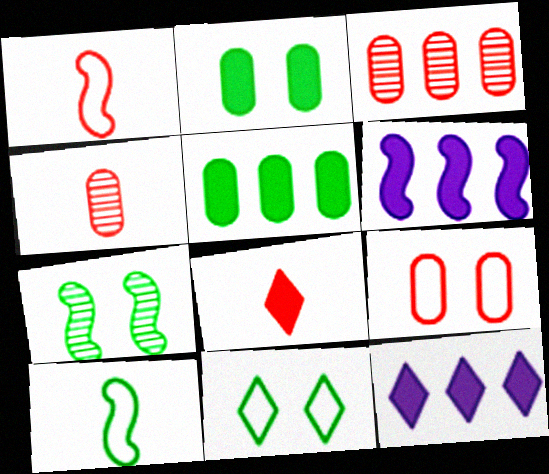[[1, 4, 8], 
[1, 6, 7], 
[2, 6, 8], 
[2, 7, 11], 
[4, 6, 11]]